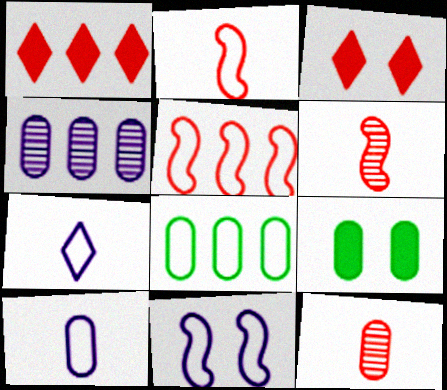[[3, 5, 12]]